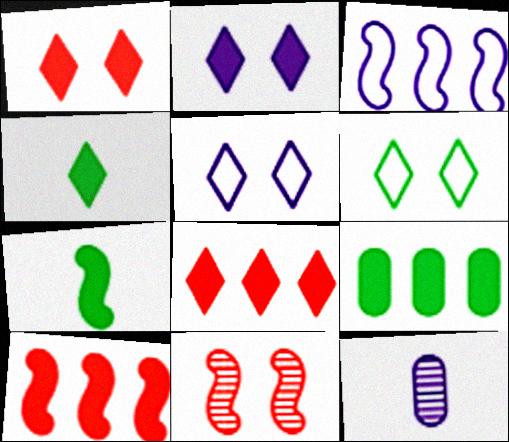[[2, 3, 12], 
[2, 4, 8], 
[3, 7, 11], 
[6, 10, 12]]